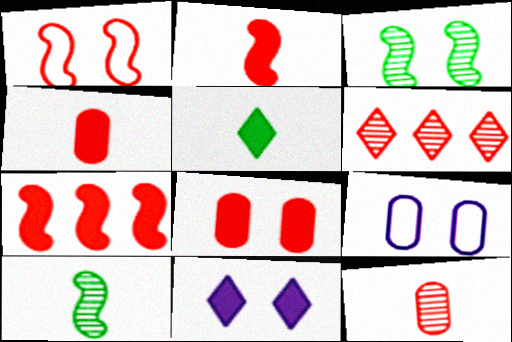[[1, 4, 6]]